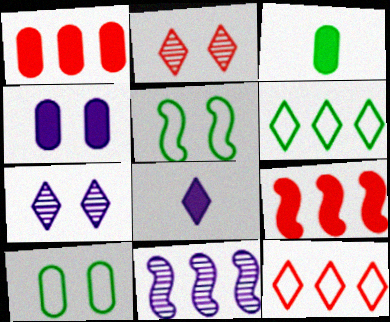[[1, 3, 4], 
[1, 6, 11], 
[2, 4, 5], 
[2, 6, 8]]